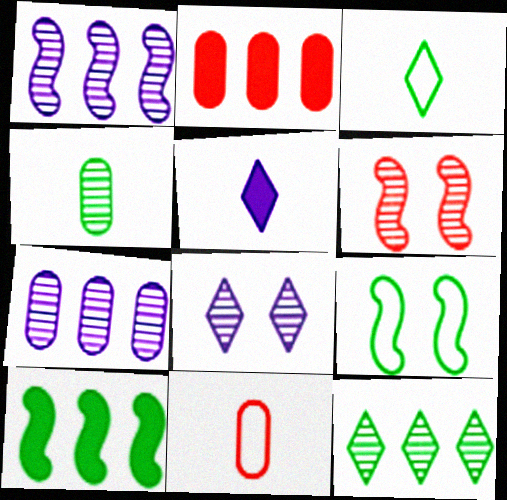[[8, 10, 11]]